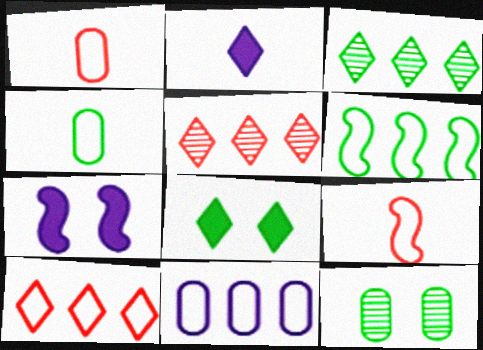[[1, 3, 7], 
[4, 5, 7], 
[6, 10, 11]]